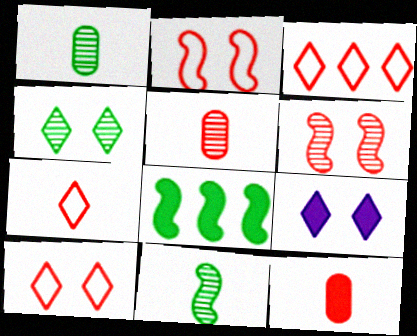[[3, 6, 12], 
[3, 7, 10], 
[4, 9, 10], 
[8, 9, 12]]